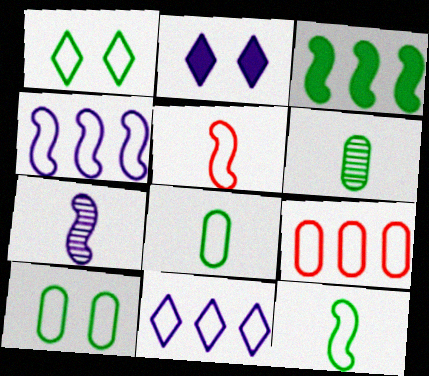[[1, 3, 6], 
[5, 10, 11]]